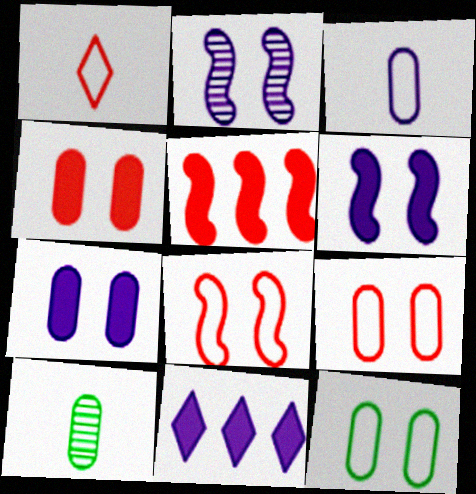[[2, 3, 11], 
[8, 10, 11]]